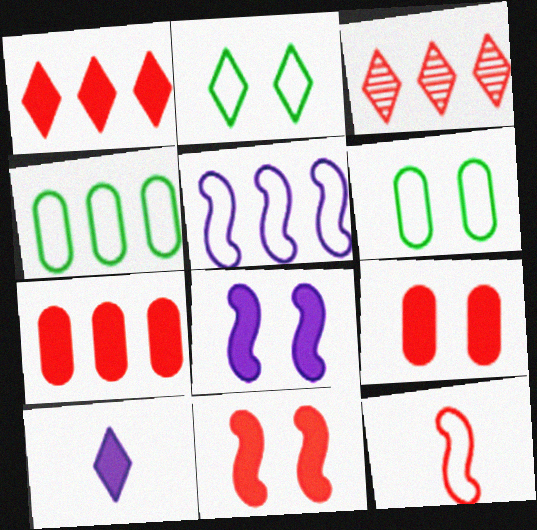[[2, 3, 10], 
[3, 9, 12]]